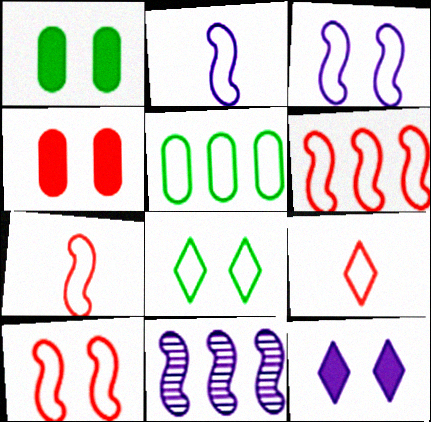[[1, 9, 11], 
[3, 5, 9], 
[6, 7, 10]]